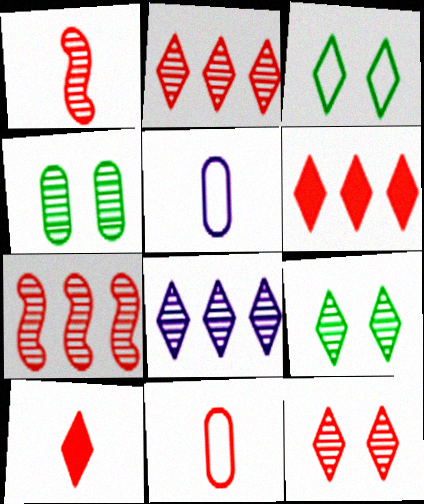[[1, 4, 8], 
[1, 10, 11], 
[3, 8, 10]]